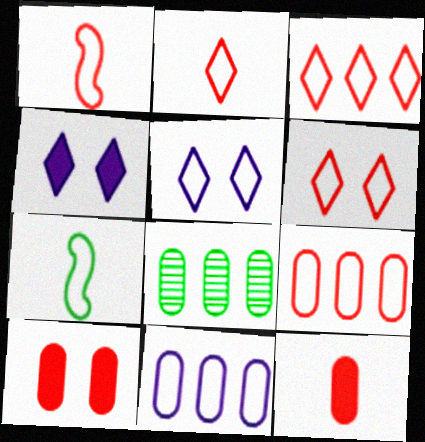[[1, 4, 8], 
[1, 6, 9], 
[2, 3, 6], 
[5, 7, 9], 
[6, 7, 11]]